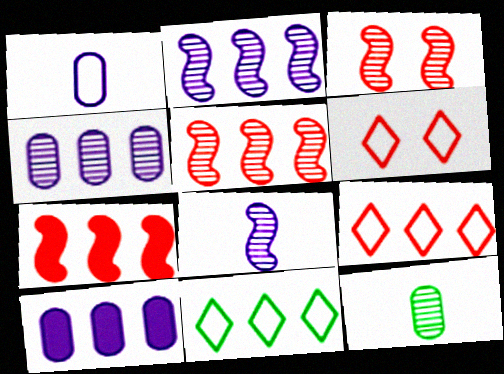[[4, 7, 11], 
[5, 10, 11]]